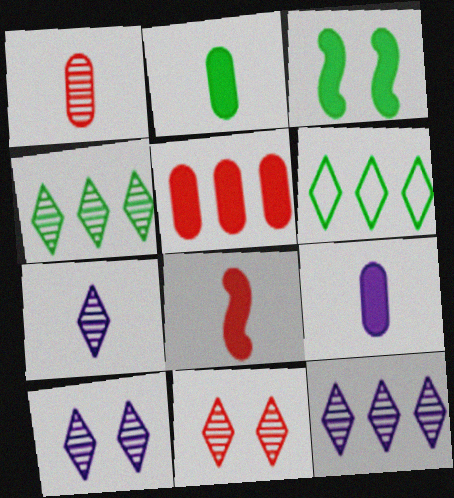[[4, 7, 11], 
[7, 10, 12]]